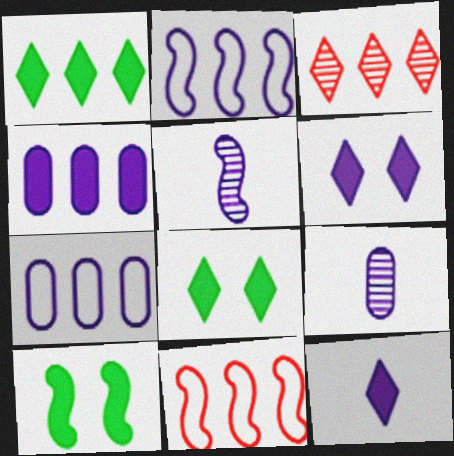[[2, 6, 9], 
[5, 6, 7], 
[5, 10, 11], 
[8, 9, 11]]